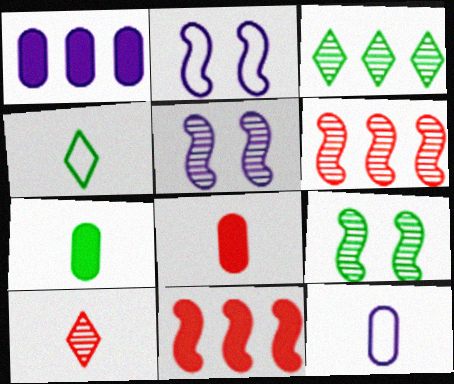[[2, 3, 8]]